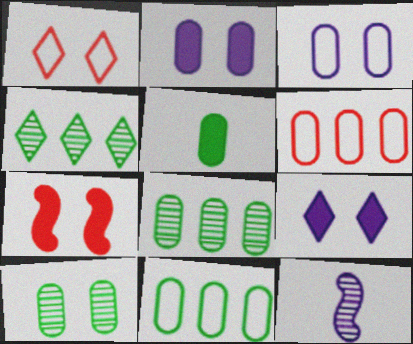[[5, 10, 11]]